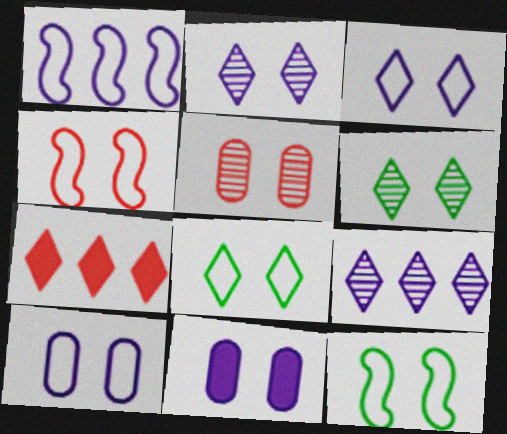[[4, 6, 11], 
[4, 8, 10]]